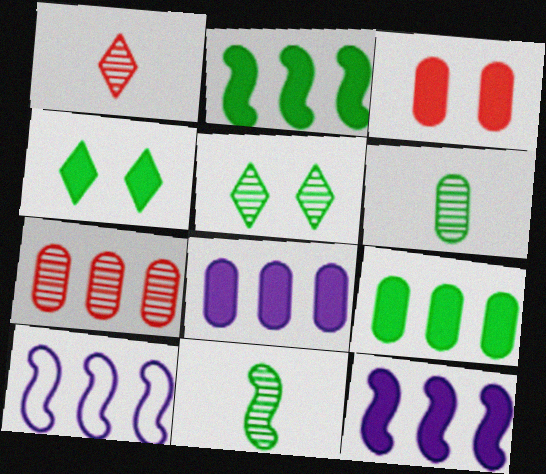[]